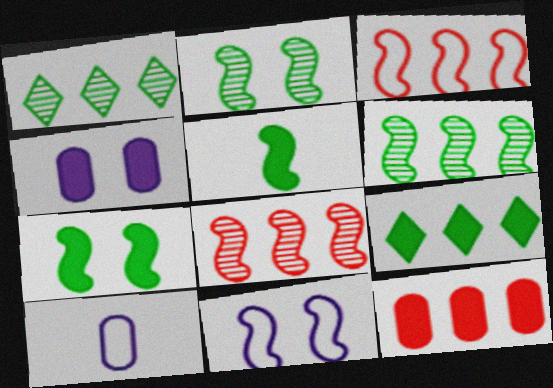[[5, 8, 11]]